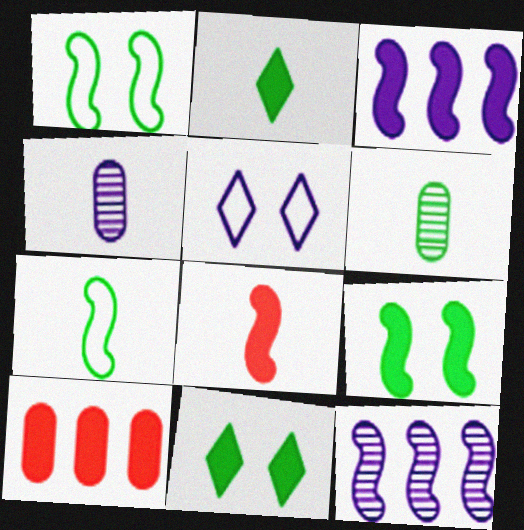[[1, 8, 12], 
[2, 6, 7], 
[3, 4, 5], 
[3, 8, 9]]